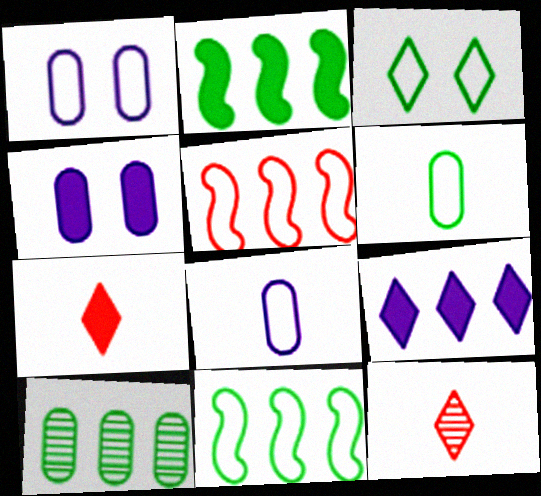[[1, 2, 12], 
[2, 4, 7], 
[3, 5, 8], 
[3, 6, 11], 
[3, 9, 12], 
[4, 11, 12], 
[5, 9, 10]]